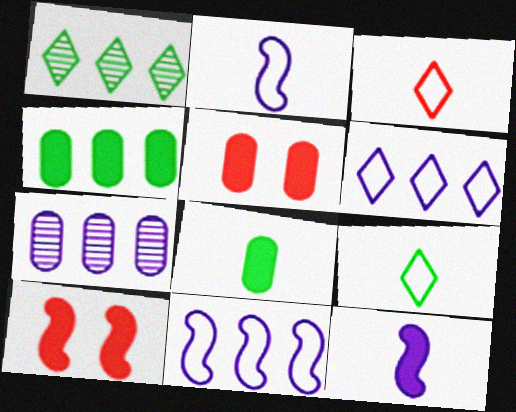[[1, 2, 5], 
[7, 9, 10]]